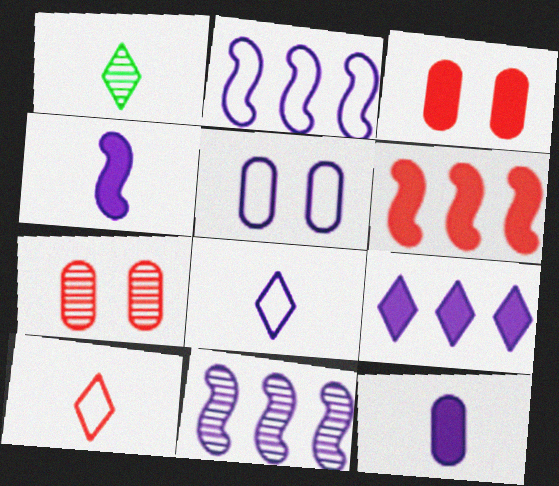[[1, 2, 3], 
[1, 5, 6], 
[1, 7, 11], 
[2, 5, 8], 
[6, 7, 10]]